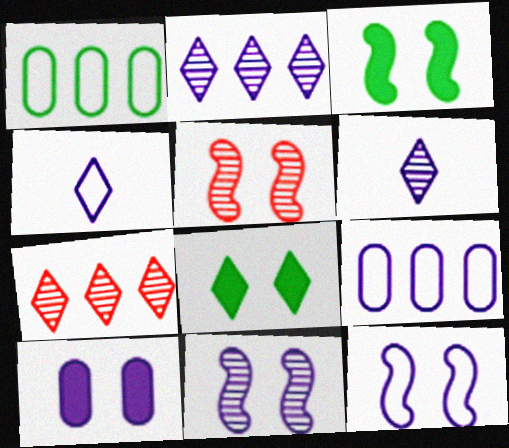[[3, 5, 12], 
[4, 7, 8], 
[4, 9, 12]]